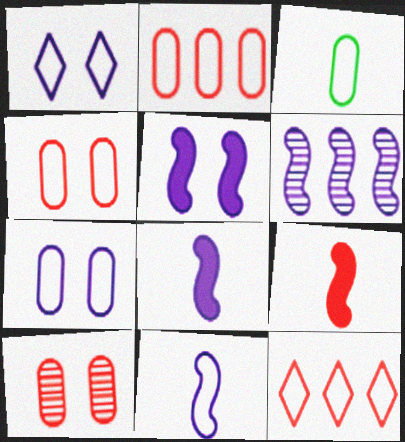[[2, 3, 7], 
[5, 6, 11], 
[9, 10, 12]]